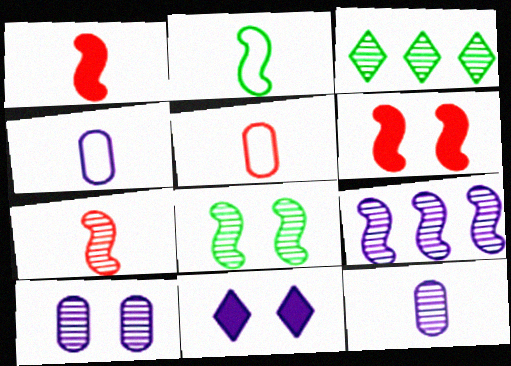[[2, 6, 9], 
[3, 4, 6], 
[3, 7, 10], 
[4, 9, 11], 
[7, 8, 9]]